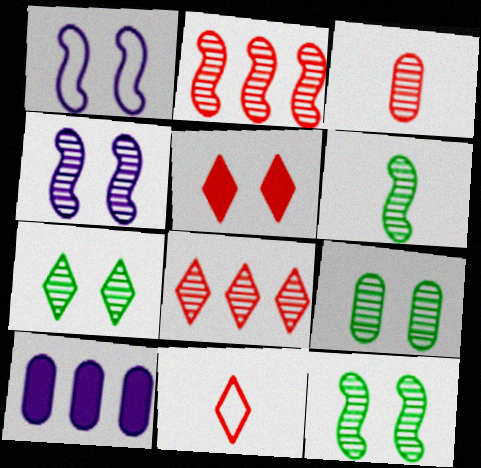[[1, 5, 9], 
[2, 4, 6], 
[5, 8, 11], 
[7, 9, 12], 
[10, 11, 12]]